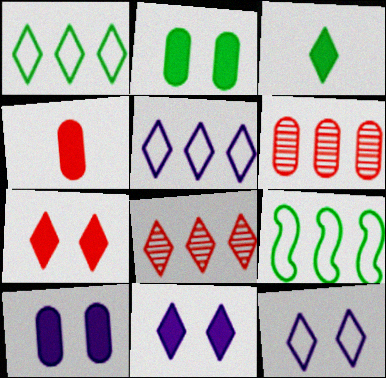[[3, 8, 12]]